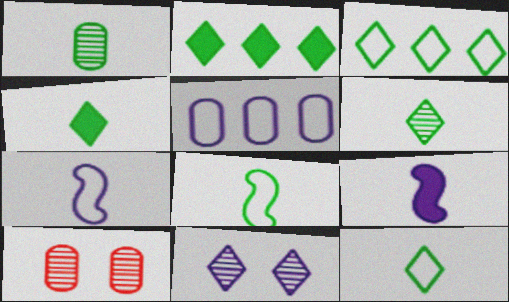[[1, 4, 8], 
[2, 7, 10], 
[3, 9, 10], 
[4, 6, 12], 
[5, 9, 11]]